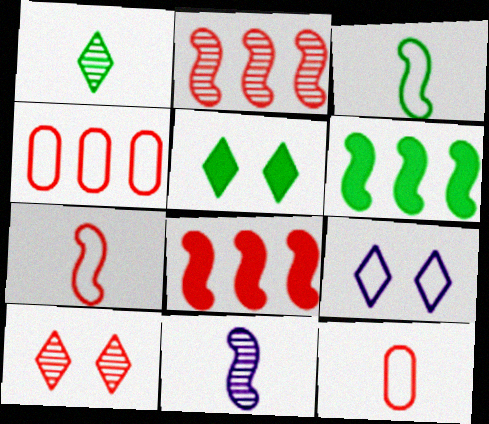[[3, 4, 9], 
[4, 5, 11], 
[5, 9, 10], 
[8, 10, 12]]